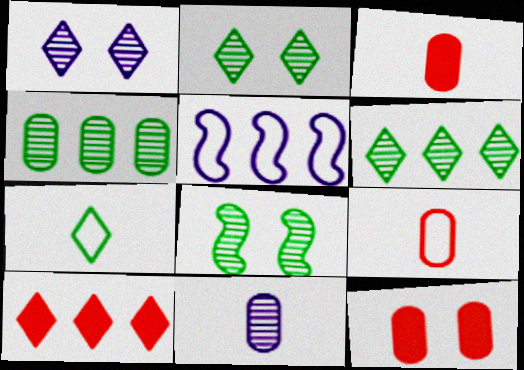[[1, 7, 10], 
[2, 3, 5], 
[4, 5, 10]]